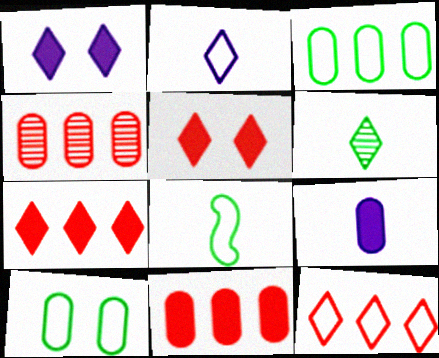[[1, 4, 8], 
[1, 6, 12], 
[4, 9, 10]]